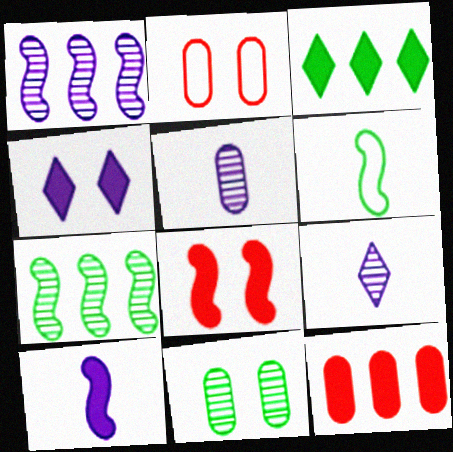[[1, 6, 8], 
[3, 6, 11]]